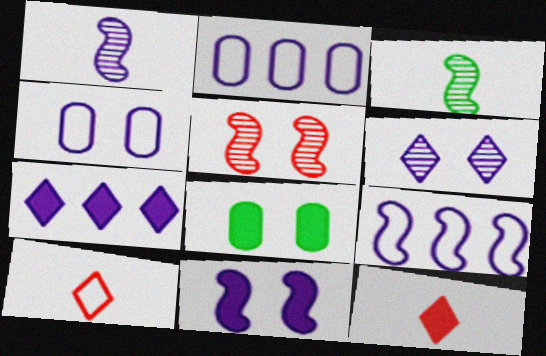[[1, 4, 7], 
[1, 9, 11], 
[4, 6, 11]]